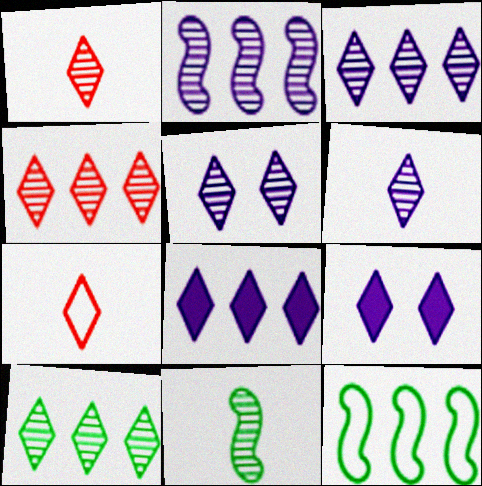[[1, 5, 10], 
[3, 4, 10], 
[3, 5, 6], 
[7, 9, 10]]